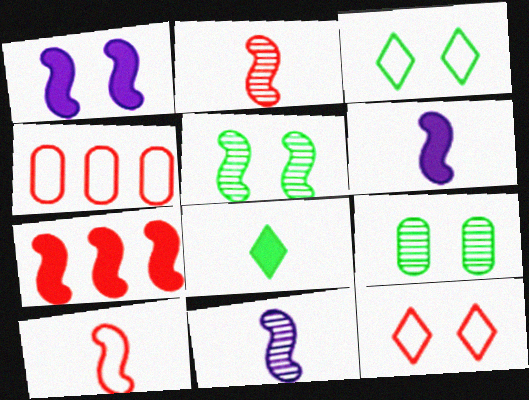[[1, 9, 12], 
[4, 10, 12]]